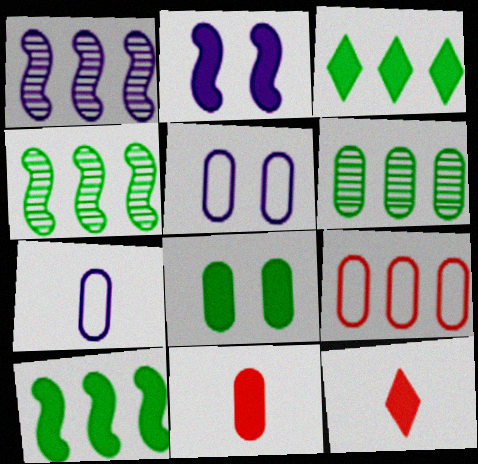[[1, 3, 9], 
[2, 3, 11], 
[4, 5, 12], 
[5, 6, 11]]